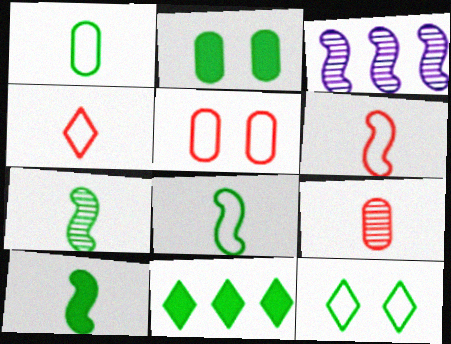[[2, 3, 4], 
[2, 10, 11], 
[7, 8, 10]]